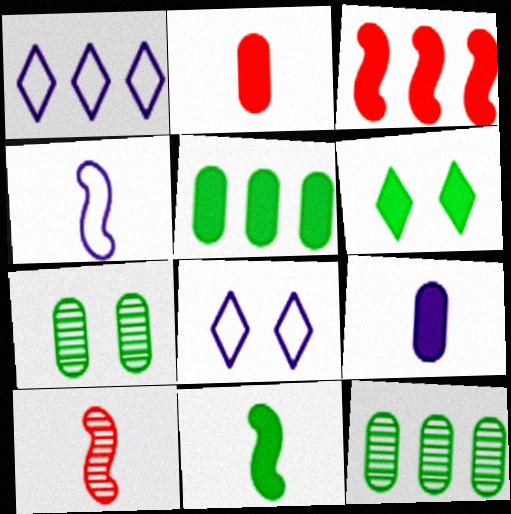[[1, 3, 12], 
[3, 6, 9], 
[4, 10, 11], 
[5, 6, 11], 
[5, 8, 10]]